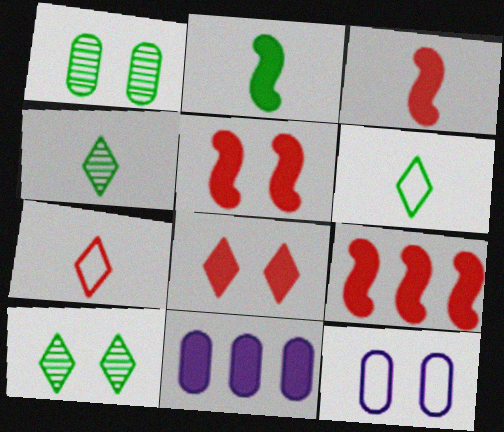[[2, 8, 11], 
[3, 5, 9], 
[4, 9, 12], 
[5, 10, 12]]